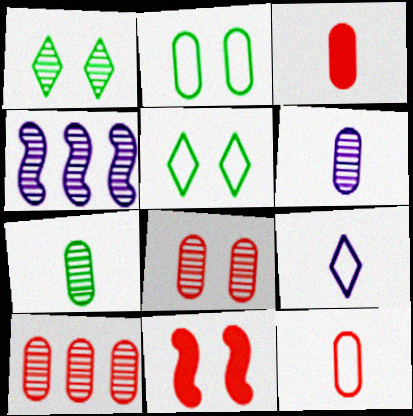[[3, 4, 5]]